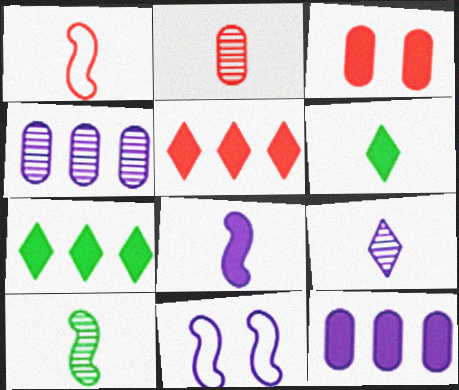[[1, 8, 10], 
[2, 7, 11], 
[2, 9, 10], 
[3, 7, 8], 
[9, 11, 12]]